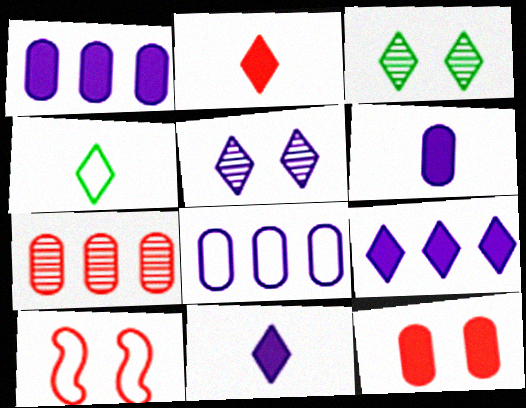[[2, 7, 10], 
[4, 8, 10]]